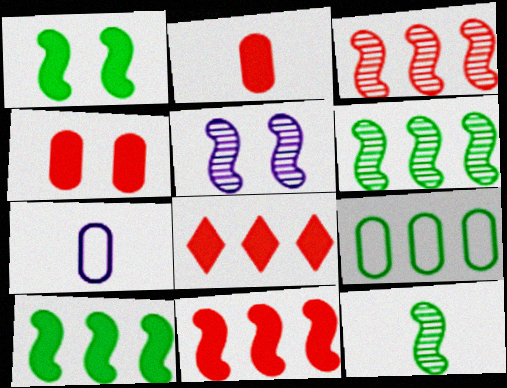[[3, 5, 12]]